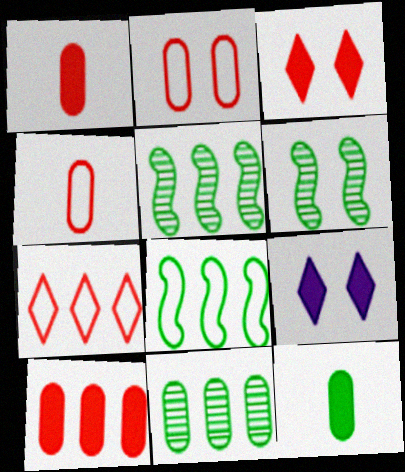[[2, 6, 9], 
[4, 5, 9]]